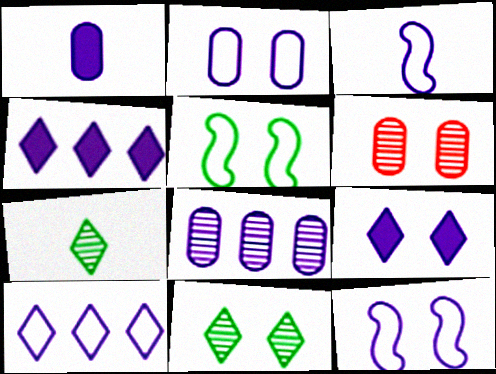[[1, 2, 8], 
[2, 3, 10], 
[3, 8, 9], 
[5, 6, 9]]